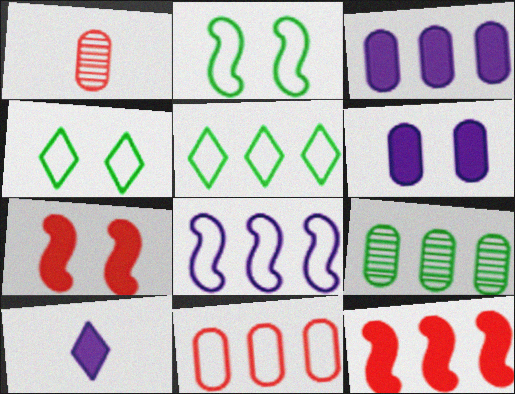[[3, 9, 11], 
[5, 8, 11]]